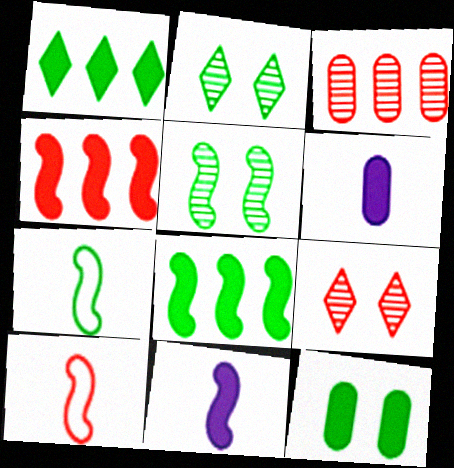[[5, 7, 8]]